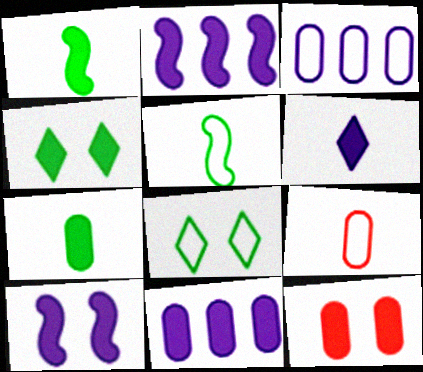[[4, 10, 12], 
[6, 10, 11], 
[7, 11, 12]]